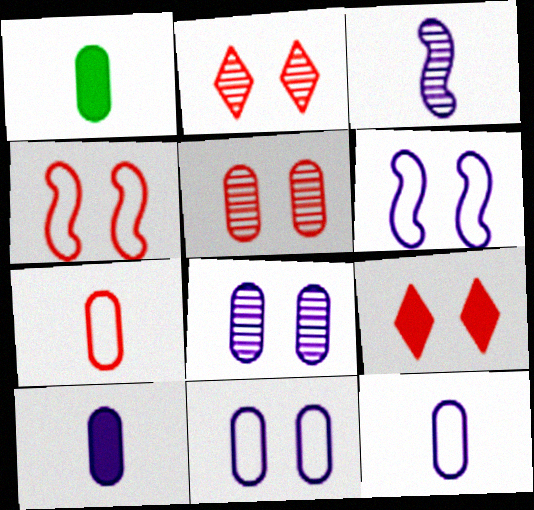[[4, 5, 9]]